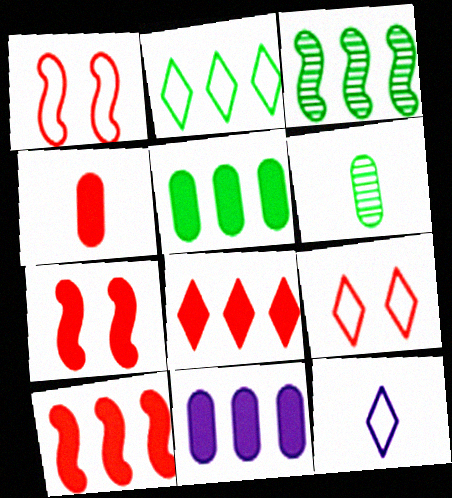[[2, 3, 5], 
[2, 9, 12], 
[4, 7, 8]]